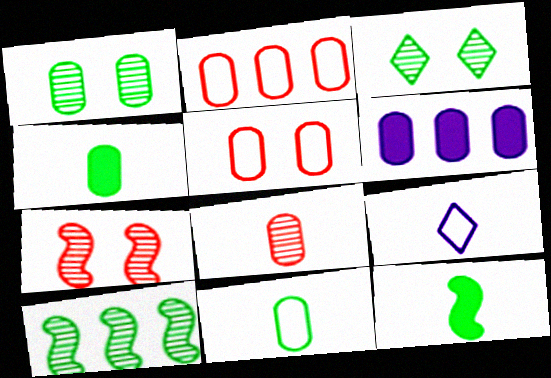[[8, 9, 12]]